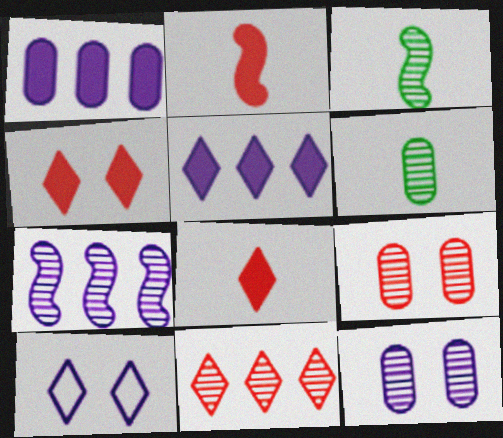[[3, 11, 12]]